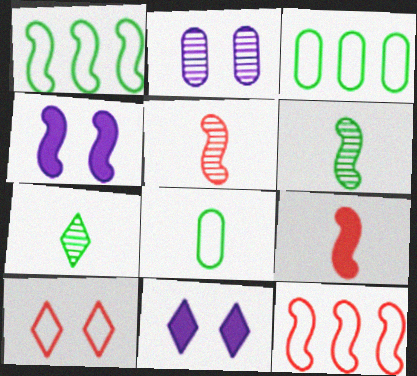[[1, 4, 5], 
[3, 5, 11], 
[4, 6, 12]]